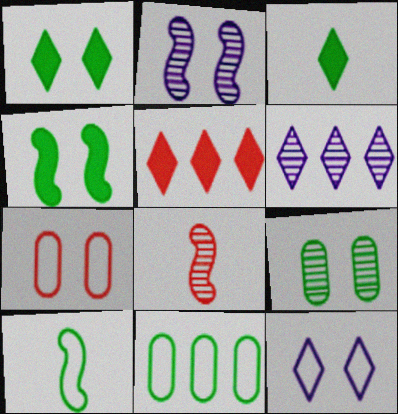[[1, 2, 7], 
[5, 7, 8], 
[6, 8, 9]]